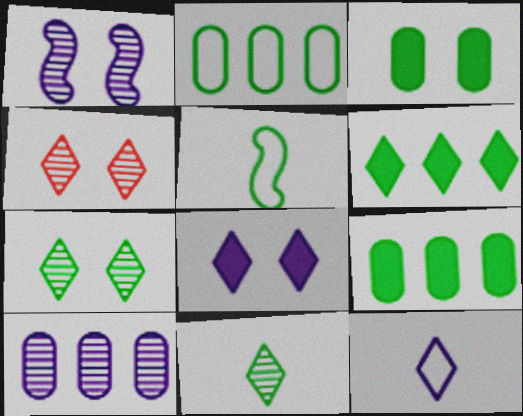[[4, 6, 12], 
[5, 7, 9]]